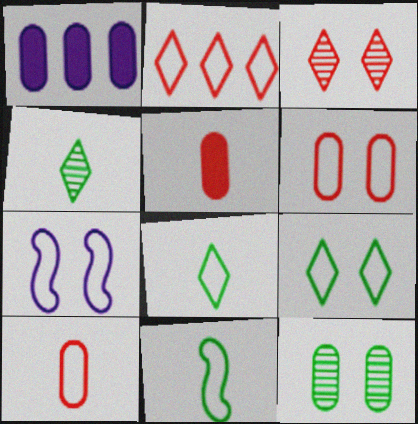[[1, 3, 11], 
[1, 10, 12], 
[6, 7, 9]]